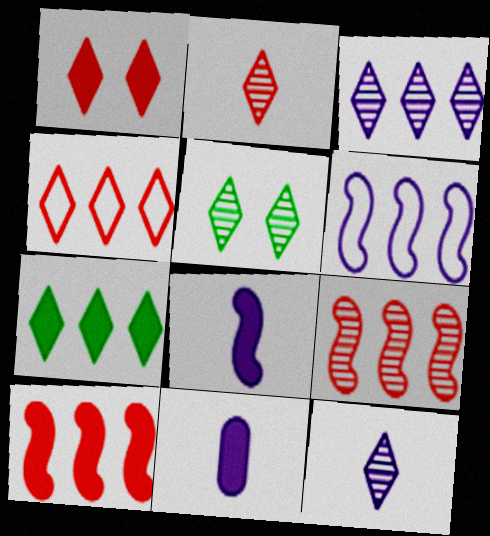[[1, 2, 4], 
[2, 3, 5], 
[3, 4, 7]]